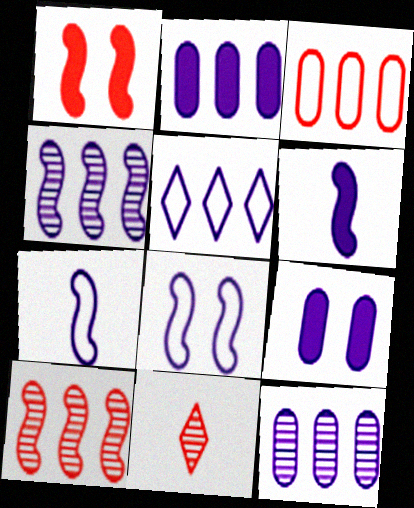[[1, 3, 11], 
[2, 4, 5], 
[4, 6, 8]]